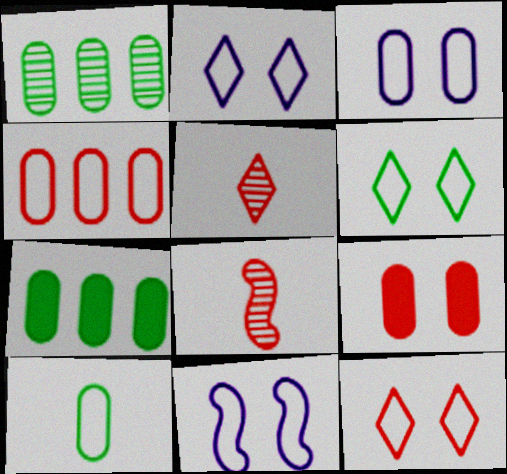[[2, 3, 11], 
[2, 6, 12], 
[2, 7, 8], 
[3, 4, 10], 
[5, 7, 11]]